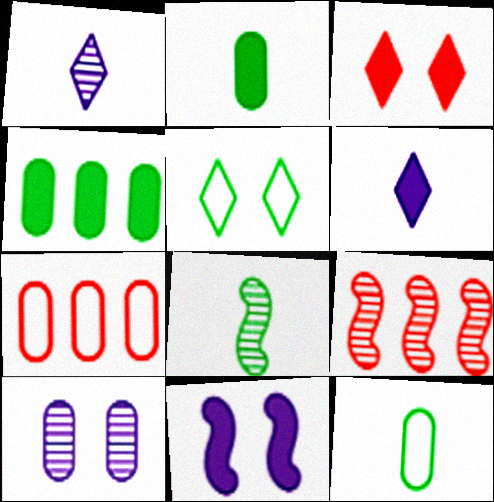[[2, 7, 10], 
[4, 5, 8]]